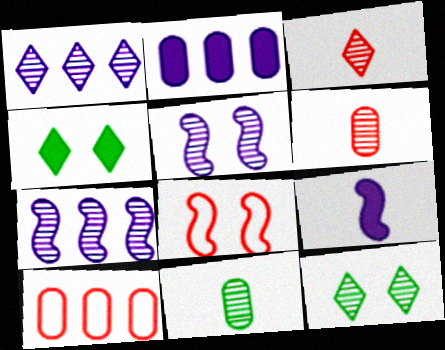[[1, 3, 12], 
[6, 7, 12], 
[9, 10, 12]]